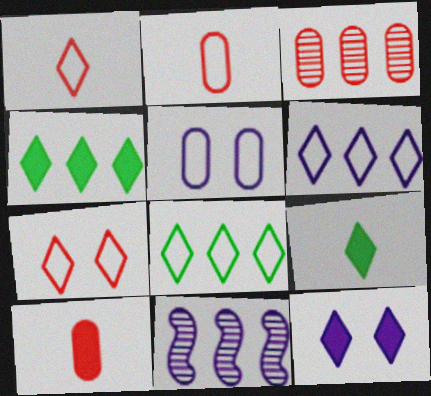[]